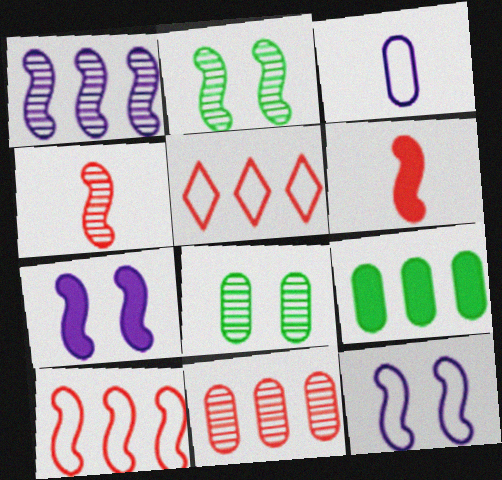[[1, 2, 4], 
[1, 5, 9]]